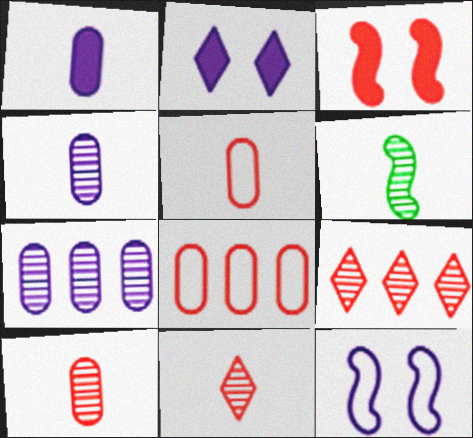[[2, 6, 8], 
[3, 5, 9], 
[3, 8, 11], 
[4, 6, 11]]